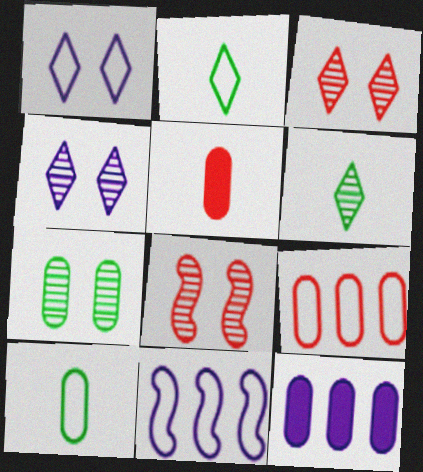[[2, 8, 12], 
[4, 7, 8]]